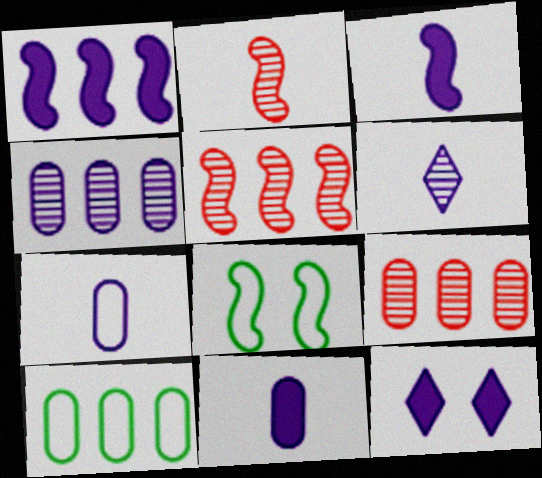[[1, 2, 8], 
[1, 11, 12], 
[2, 10, 12], 
[3, 5, 8], 
[3, 6, 7]]